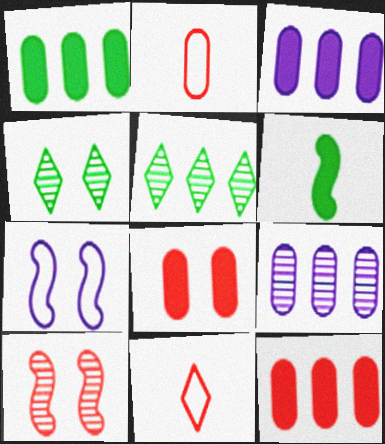[[1, 3, 12], 
[4, 7, 8], 
[10, 11, 12]]